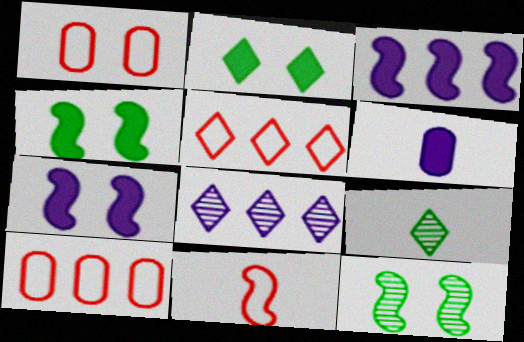[[1, 3, 9], 
[1, 5, 11], 
[3, 11, 12], 
[5, 6, 12], 
[6, 9, 11], 
[7, 9, 10]]